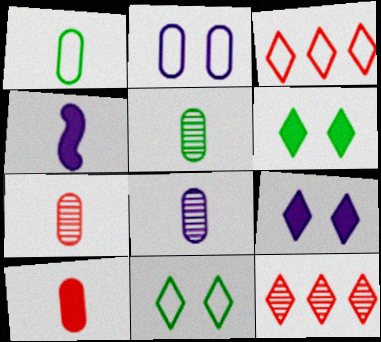[[1, 8, 10], 
[5, 7, 8]]